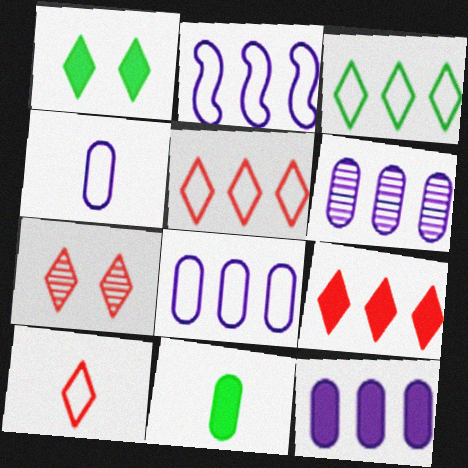[[2, 7, 11], 
[6, 8, 12], 
[7, 9, 10]]